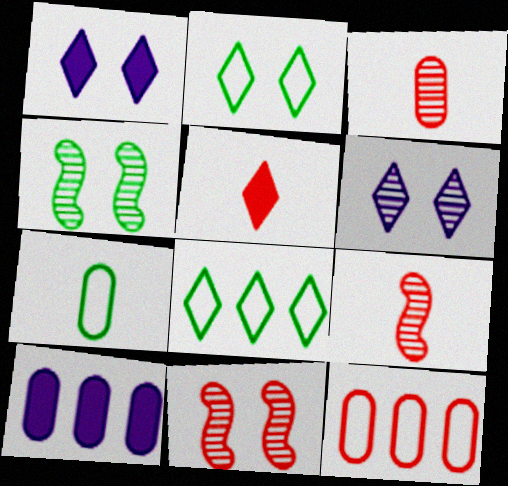[[2, 9, 10], 
[5, 6, 8], 
[5, 11, 12]]